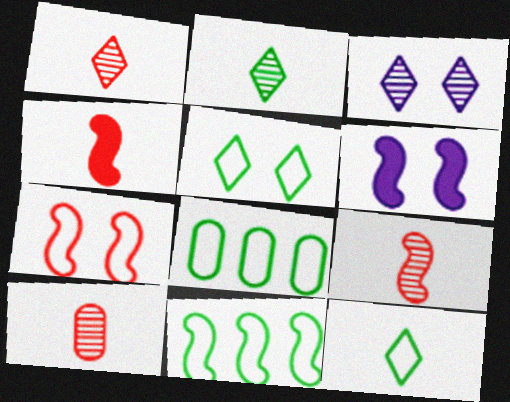[[1, 6, 8], 
[1, 9, 10], 
[3, 4, 8], 
[6, 9, 11]]